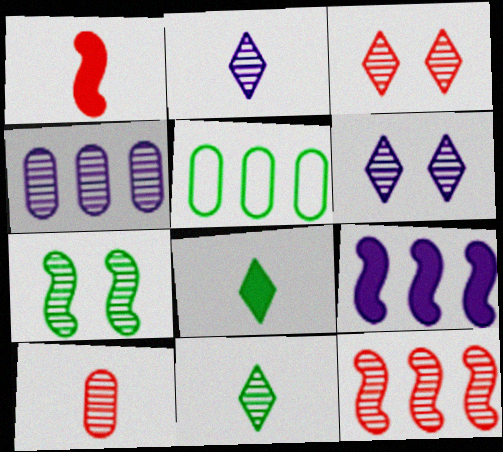[[1, 5, 6], 
[3, 10, 12], 
[5, 7, 8]]